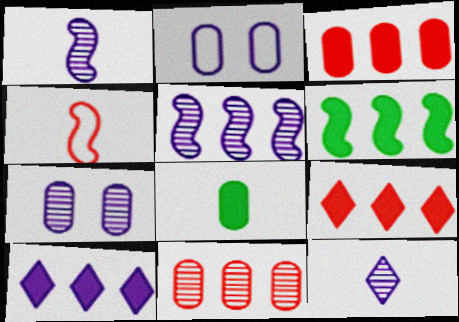[[1, 2, 10], 
[2, 8, 11], 
[3, 6, 10], 
[4, 8, 12], 
[5, 7, 12]]